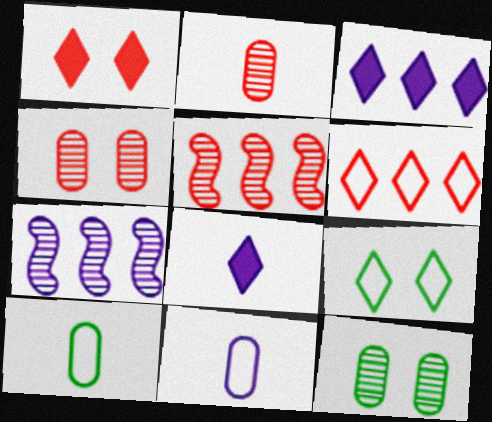[[1, 7, 10]]